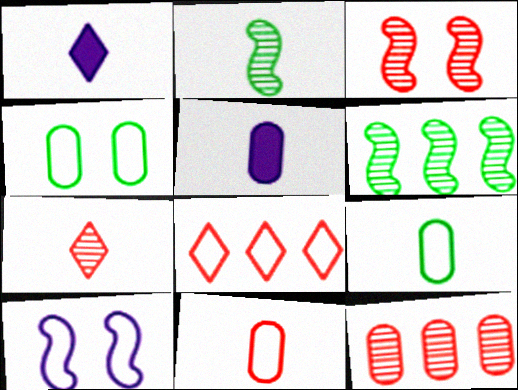[[1, 2, 11], 
[3, 7, 12], 
[4, 5, 12], 
[8, 9, 10]]